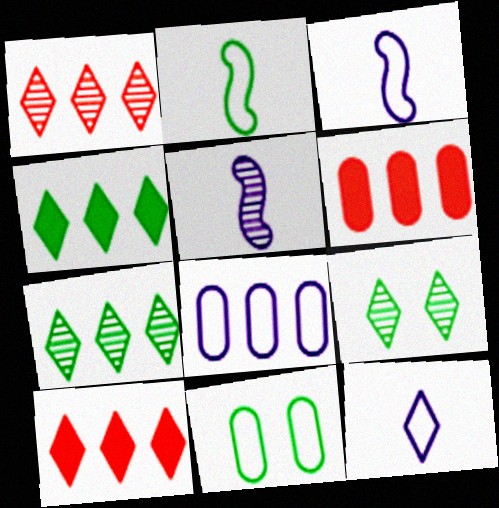[[3, 6, 9], 
[5, 10, 11], 
[9, 10, 12]]